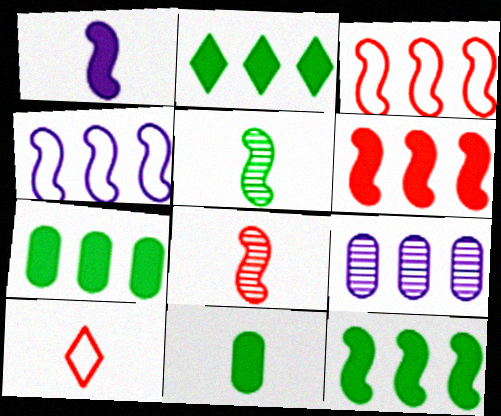[[2, 3, 9], 
[2, 7, 12]]